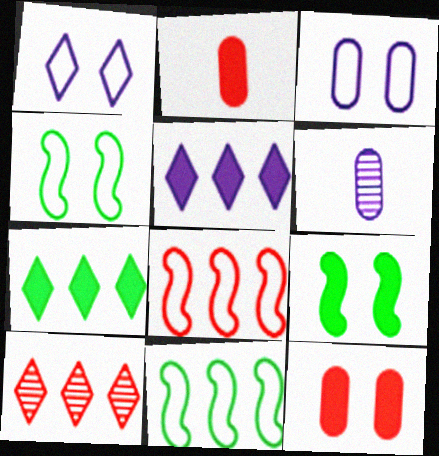[[2, 5, 9]]